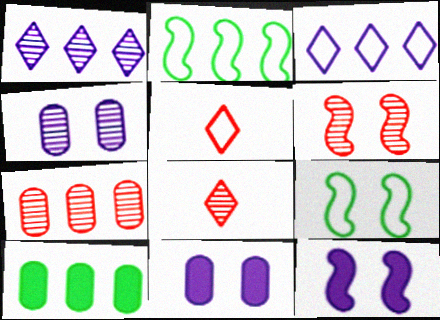[[2, 8, 11], 
[6, 7, 8], 
[6, 9, 12]]